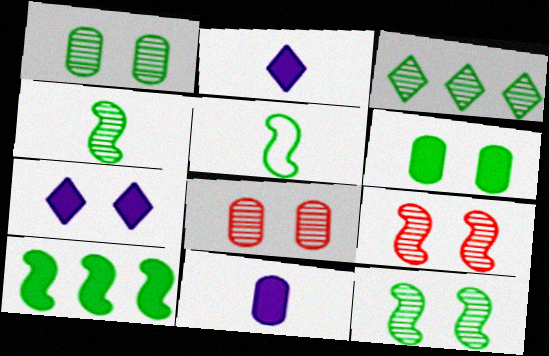[[1, 3, 4], 
[3, 5, 6], 
[5, 10, 12]]